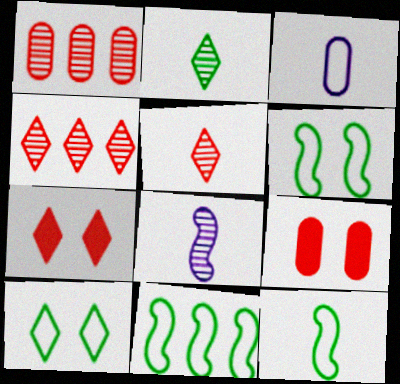[[6, 11, 12]]